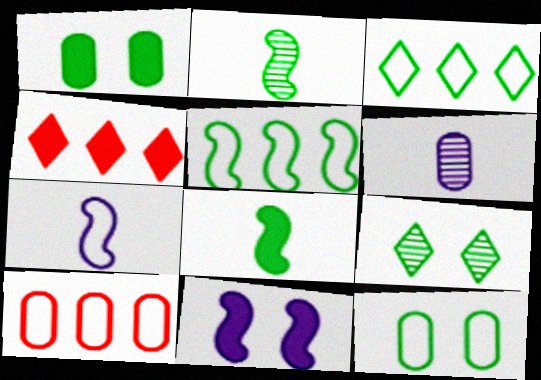[[1, 2, 3], 
[1, 6, 10]]